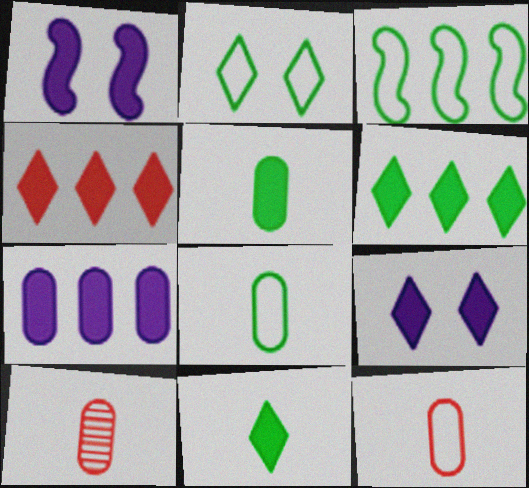[[1, 4, 5], 
[2, 3, 8], 
[3, 9, 10], 
[4, 9, 11]]